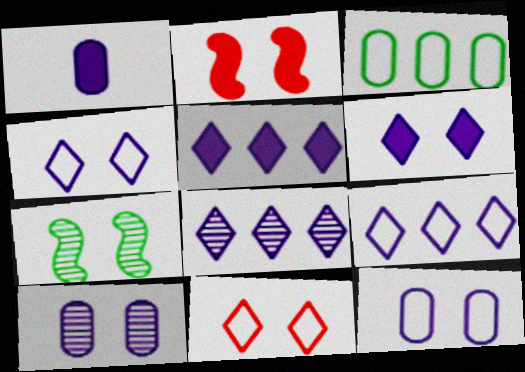[[5, 8, 9]]